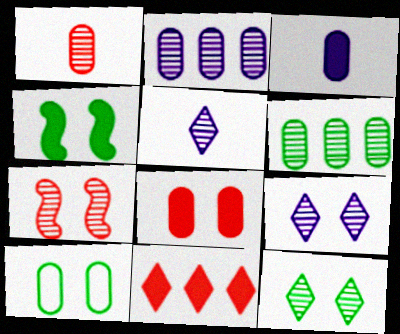[[3, 4, 11], 
[4, 10, 12], 
[5, 6, 7]]